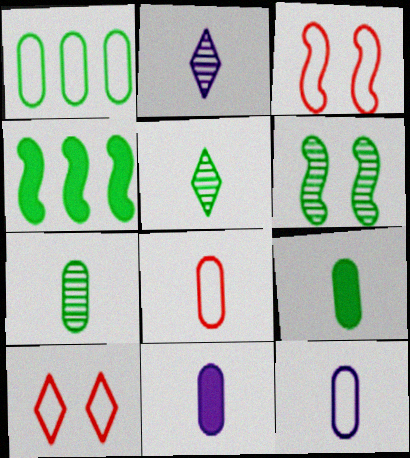[[7, 8, 11]]